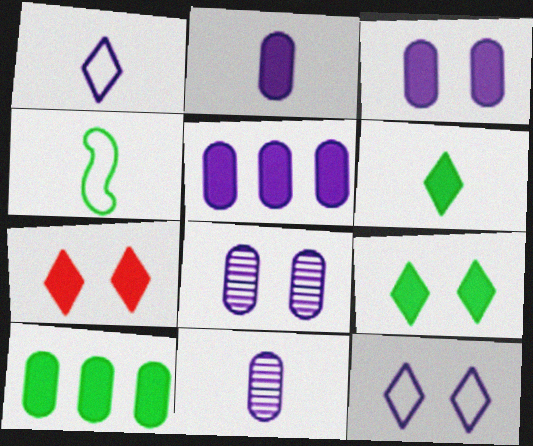[[2, 3, 5]]